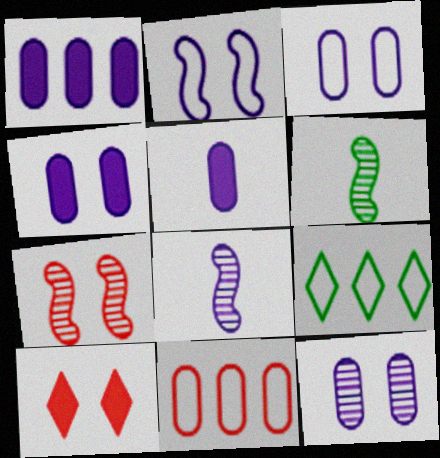[[1, 4, 5], 
[3, 4, 12], 
[5, 7, 9]]